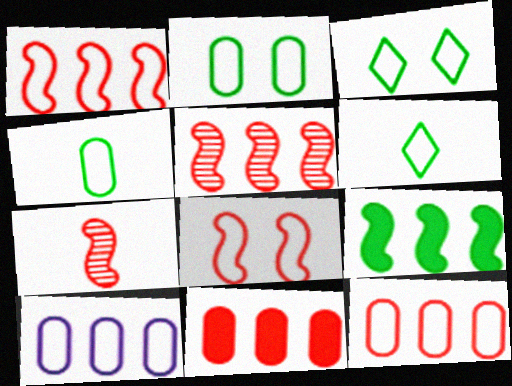[[6, 8, 10]]